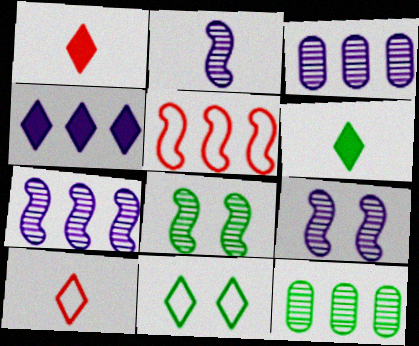[[2, 7, 9], 
[4, 5, 12]]